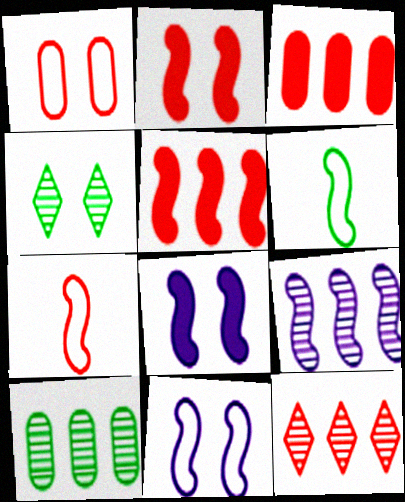[[1, 4, 8], 
[2, 6, 9], 
[9, 10, 12]]